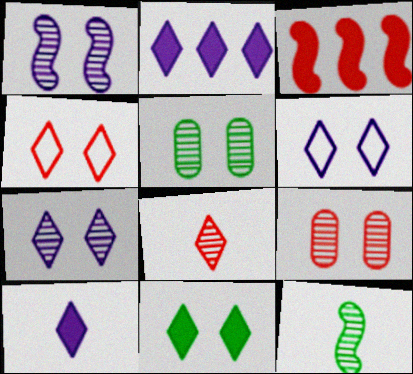[[4, 7, 11]]